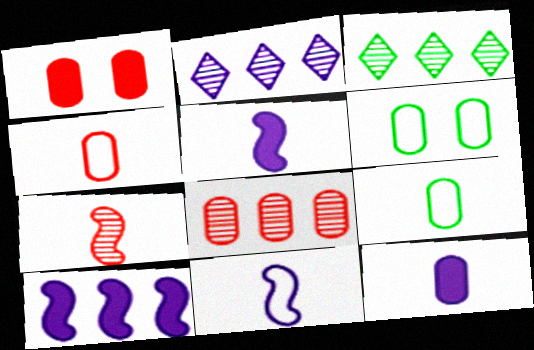[[1, 3, 11], 
[1, 4, 8], 
[6, 8, 12]]